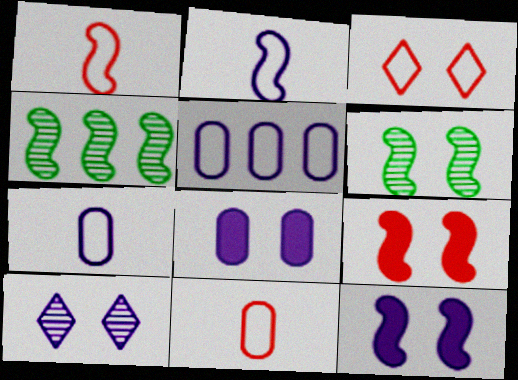[[1, 4, 12], 
[2, 4, 9], 
[3, 6, 8]]